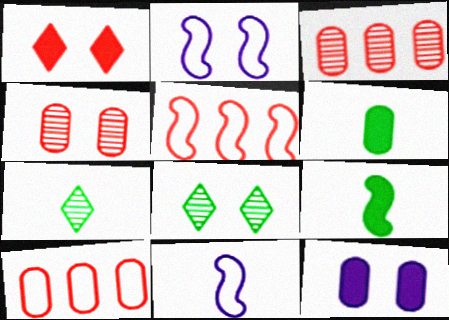[[5, 7, 12]]